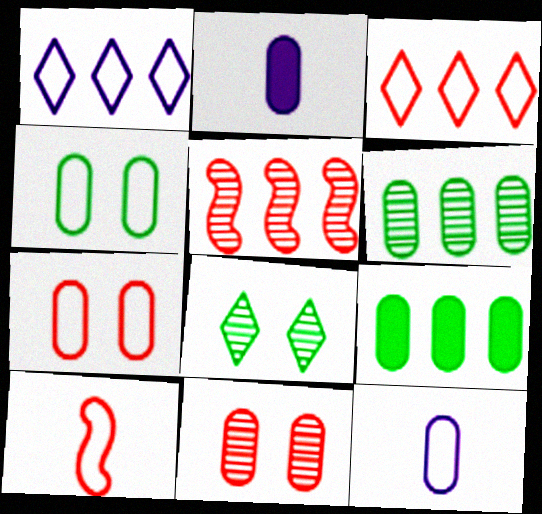[[1, 4, 10], 
[1, 5, 9], 
[2, 6, 7], 
[3, 7, 10], 
[9, 11, 12]]